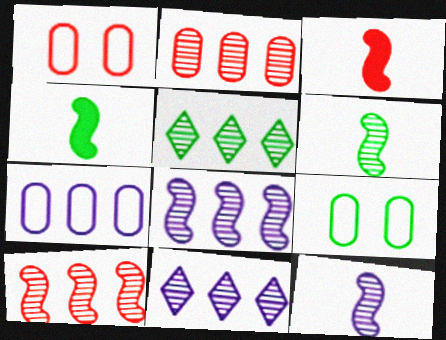[[1, 4, 11], 
[2, 5, 8], 
[3, 9, 11], 
[4, 5, 9]]